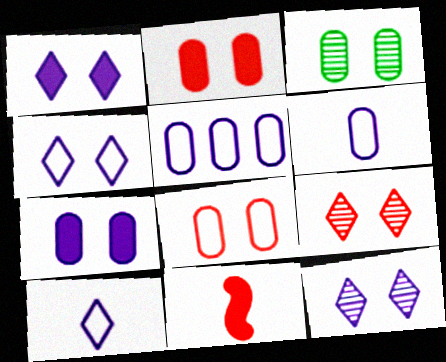[[1, 4, 12], 
[3, 7, 8]]